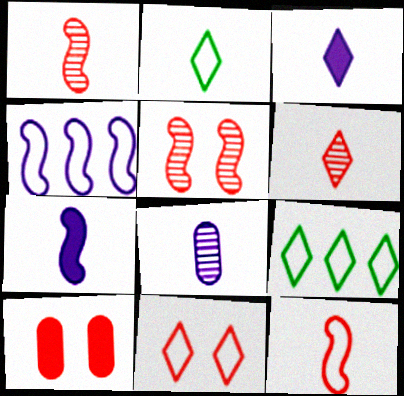[[2, 3, 6], 
[5, 10, 11]]